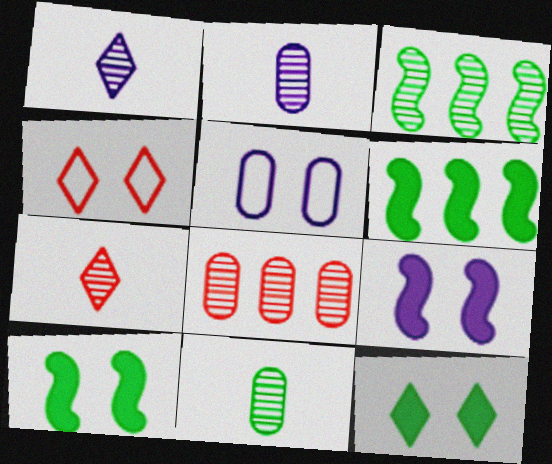[[2, 4, 6], 
[5, 6, 7]]